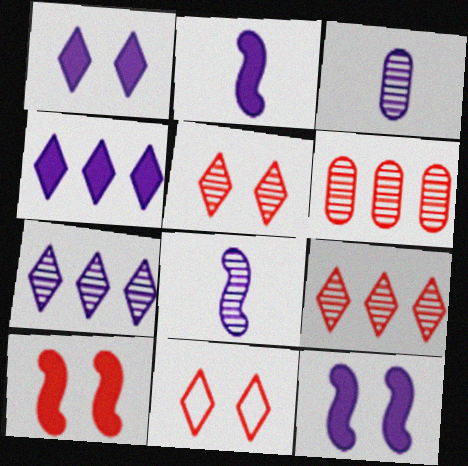[]